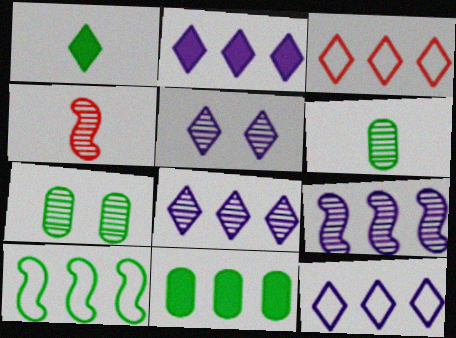[[1, 3, 5], 
[1, 7, 10], 
[2, 8, 12], 
[3, 9, 11], 
[4, 7, 8]]